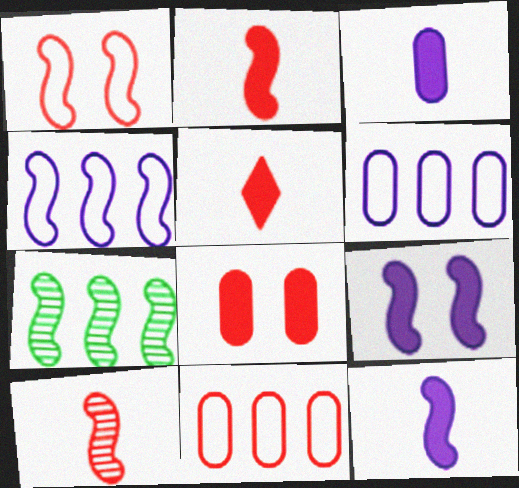[[1, 7, 12]]